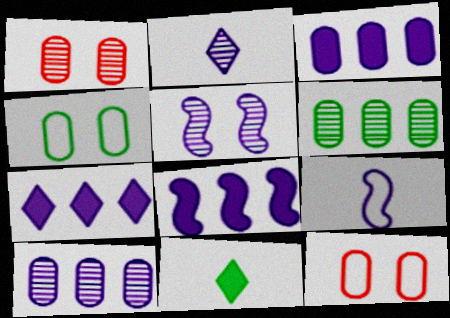[[2, 5, 10], 
[3, 7, 8], 
[5, 8, 9]]